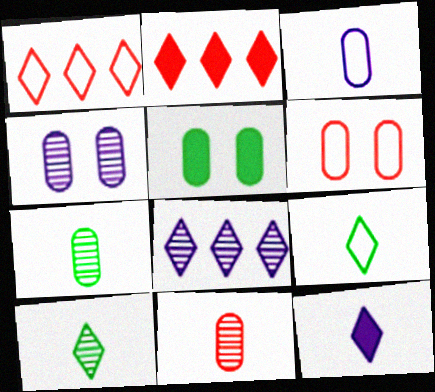[[4, 5, 6]]